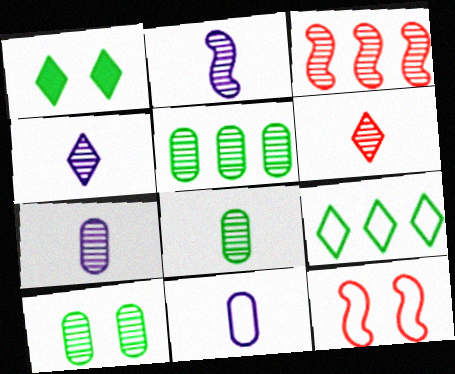[[1, 3, 11], 
[2, 4, 7], 
[2, 6, 8], 
[3, 4, 10], 
[5, 8, 10], 
[9, 11, 12]]